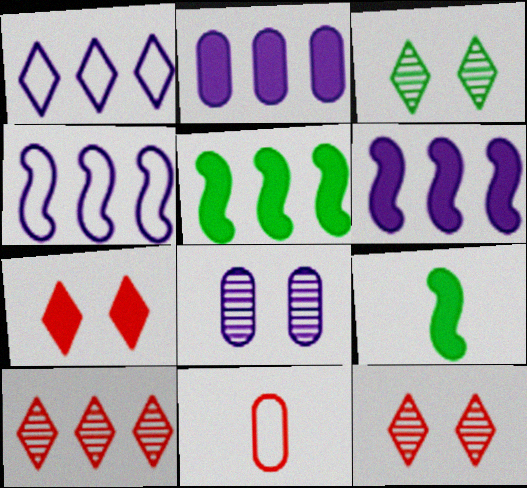[[2, 7, 9], 
[3, 6, 11]]